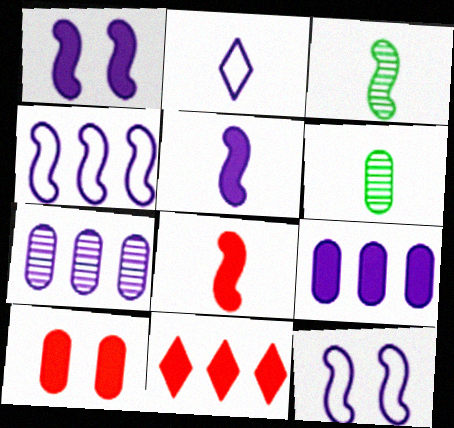[[1, 2, 7], 
[2, 6, 8], 
[6, 11, 12], 
[8, 10, 11]]